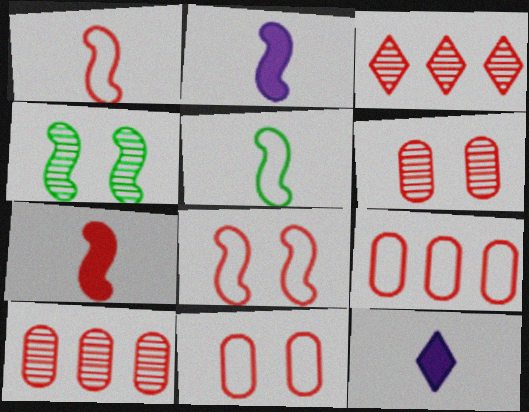[[3, 7, 11], 
[4, 9, 12]]